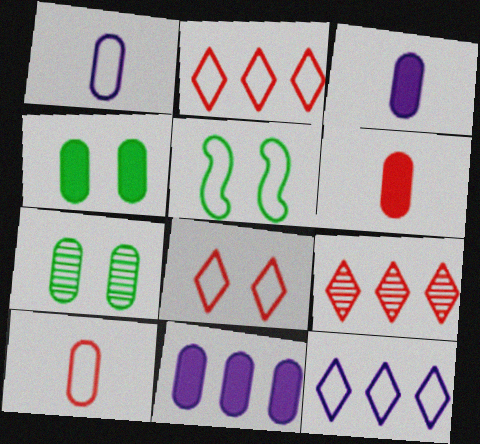[[1, 2, 5], 
[3, 5, 9], 
[4, 6, 11], 
[5, 10, 12], 
[7, 10, 11]]